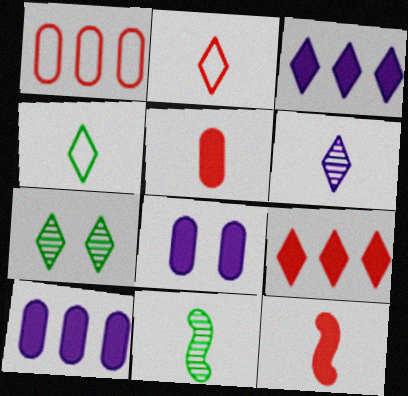[[2, 3, 7]]